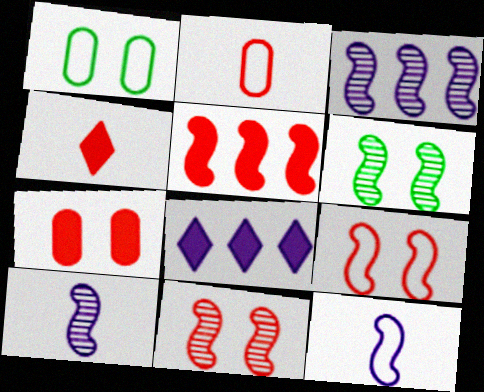[[1, 3, 4], 
[2, 6, 8], 
[4, 5, 7], 
[5, 6, 12]]